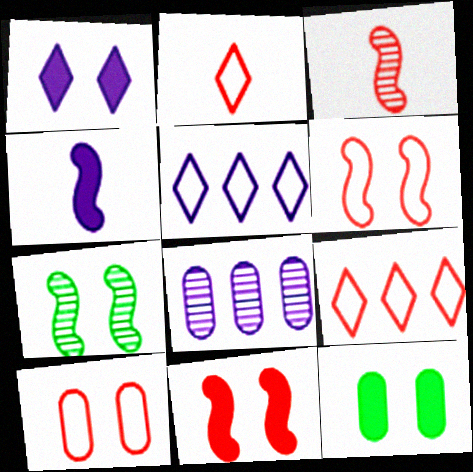[[1, 7, 10], 
[1, 11, 12], 
[3, 5, 12]]